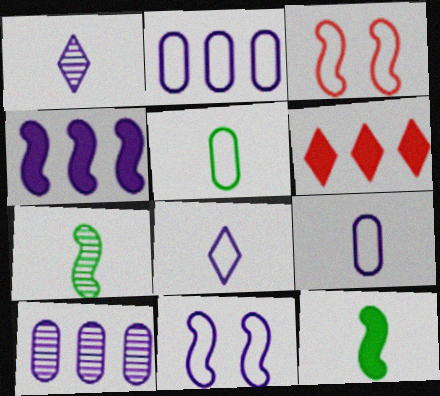[[2, 8, 11], 
[3, 4, 7]]